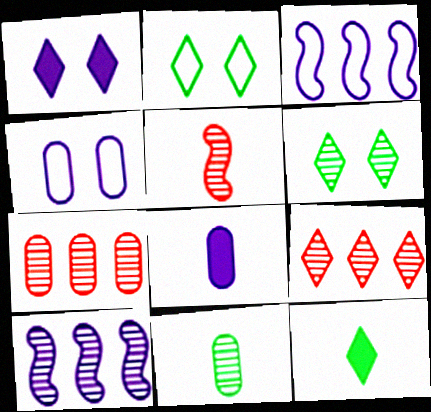[]